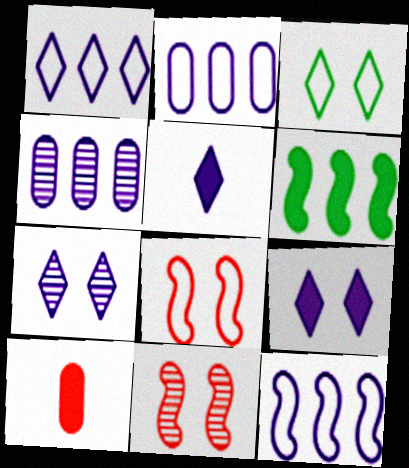[[1, 2, 12], 
[1, 5, 7], 
[6, 9, 10]]